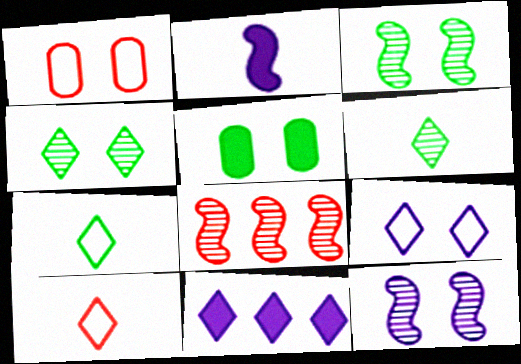[[4, 10, 11]]